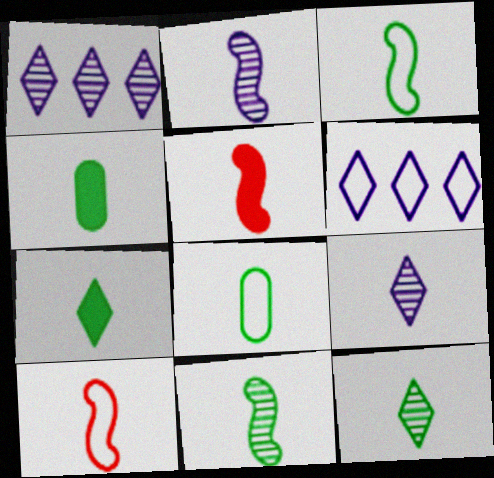[[2, 3, 5], 
[3, 4, 12], 
[4, 9, 10], 
[5, 8, 9], 
[7, 8, 11]]